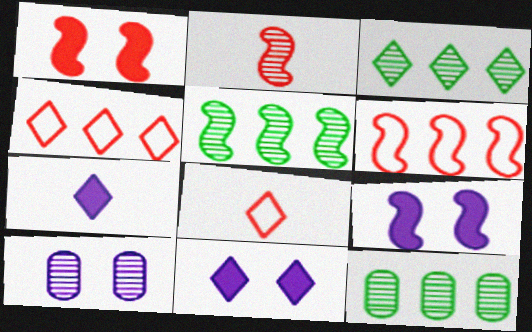[[1, 2, 6], 
[2, 3, 10], 
[3, 5, 12], 
[3, 8, 11], 
[8, 9, 12]]